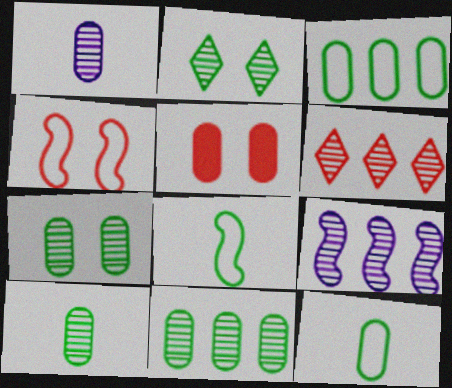[[1, 3, 5], 
[6, 9, 11], 
[7, 10, 11]]